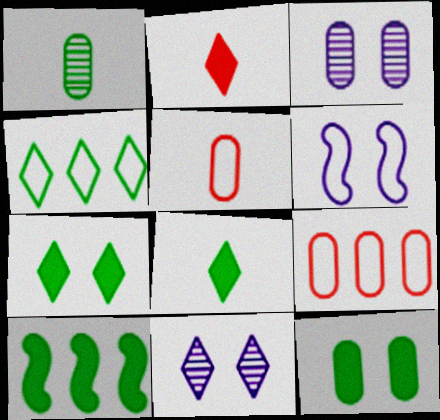[[2, 4, 11], 
[4, 5, 6], 
[5, 10, 11], 
[8, 10, 12]]